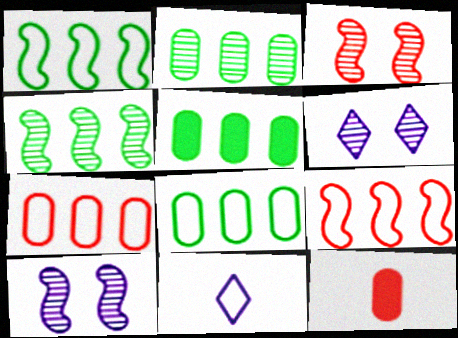[[1, 6, 12], 
[2, 5, 8], 
[3, 5, 11]]